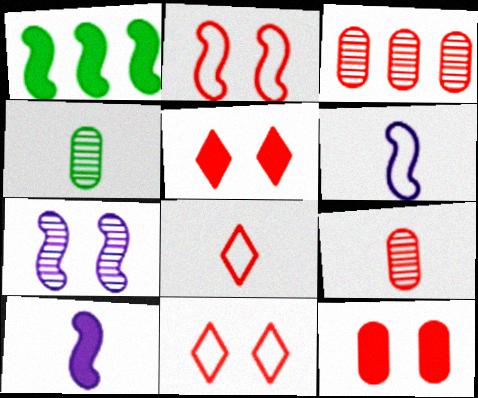[[4, 8, 10]]